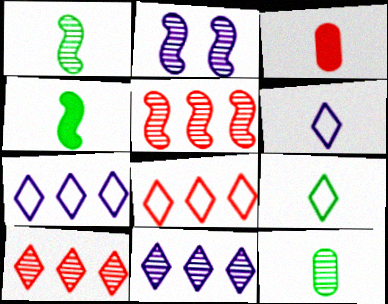[[1, 2, 5], 
[1, 3, 6], 
[2, 10, 12], 
[4, 9, 12]]